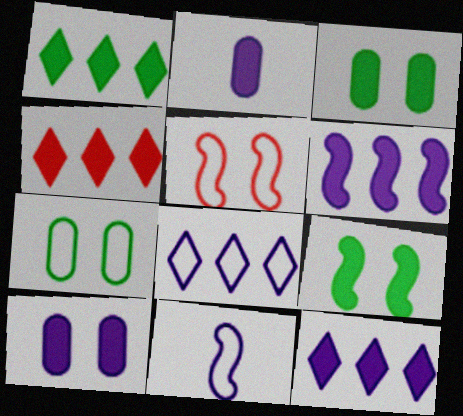[[1, 4, 12], 
[2, 4, 9]]